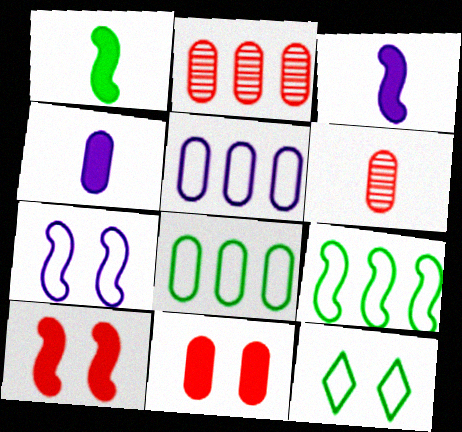[[2, 3, 12]]